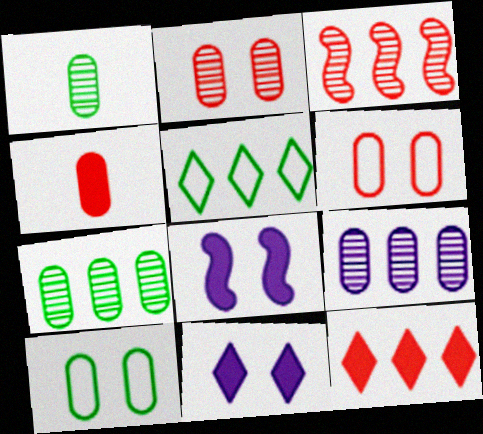[[1, 2, 9], 
[4, 9, 10]]